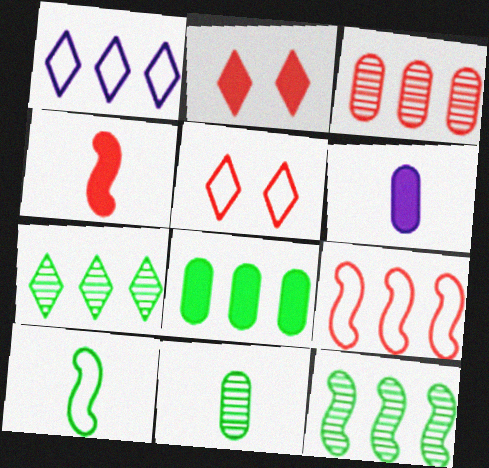[[3, 4, 5], 
[5, 6, 12]]